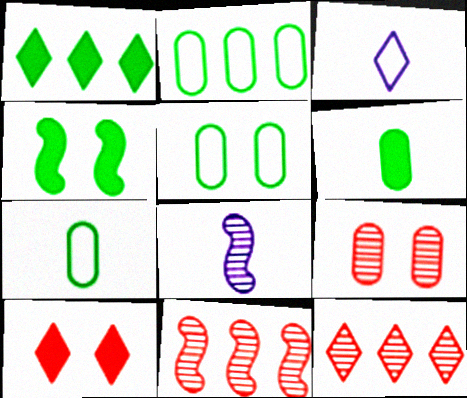[[1, 4, 6], 
[2, 5, 7], 
[2, 8, 10]]